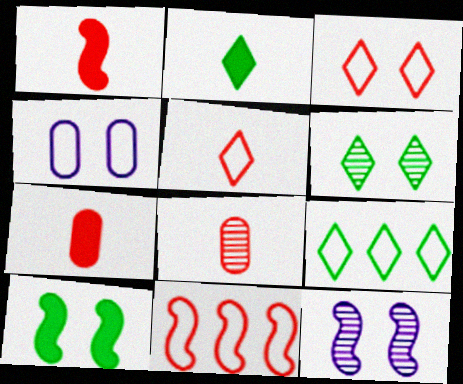[[1, 5, 8], 
[2, 6, 9], 
[7, 9, 12]]